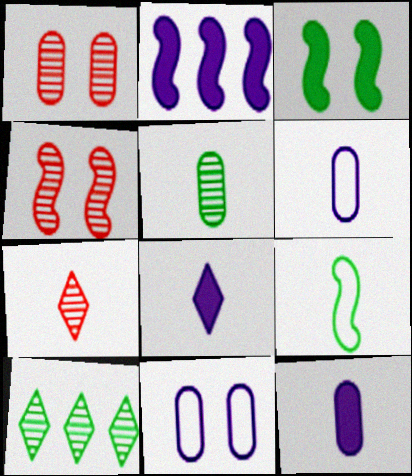[[2, 4, 9], 
[7, 9, 12]]